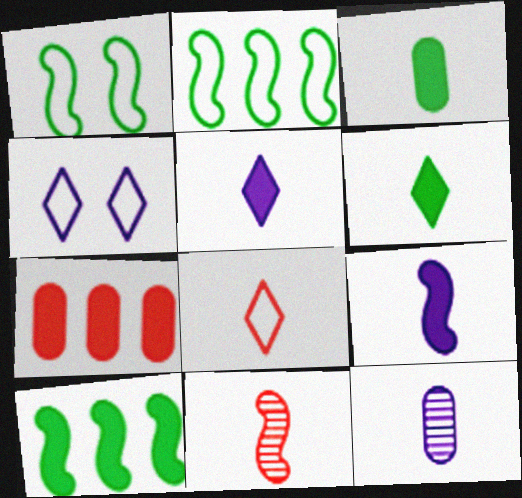[]